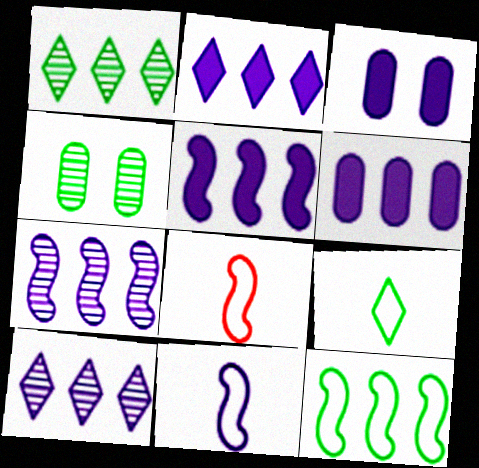[[1, 3, 8], 
[2, 4, 8], 
[2, 5, 6], 
[3, 10, 11]]